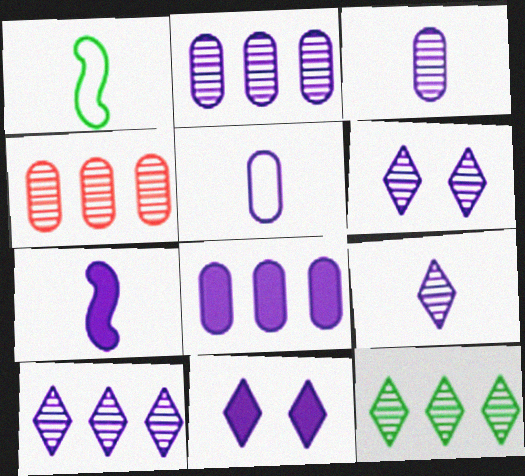[[1, 4, 11], 
[5, 7, 9], 
[6, 9, 10], 
[7, 8, 11]]